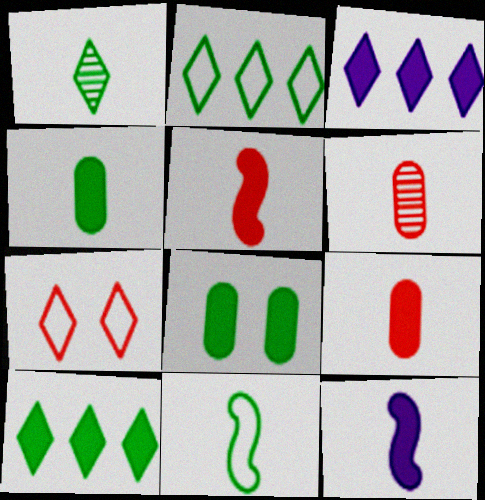[[1, 3, 7], 
[1, 4, 11], 
[3, 5, 8]]